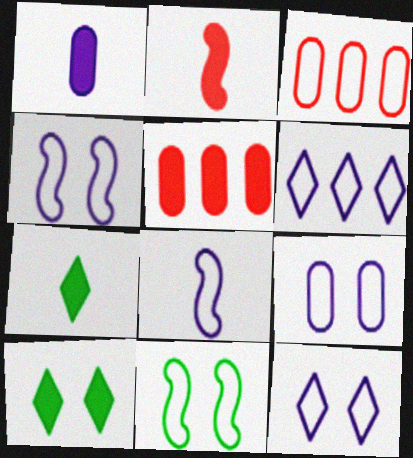[[1, 2, 7], 
[4, 9, 12], 
[6, 8, 9]]